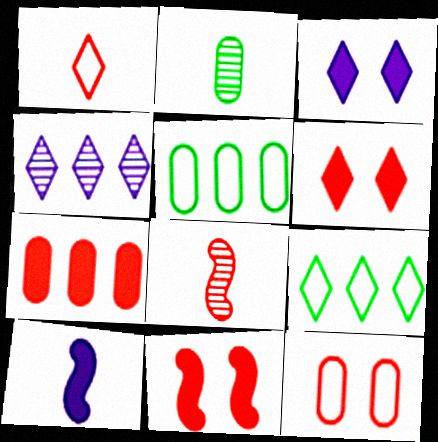[[1, 2, 10], 
[3, 5, 8]]